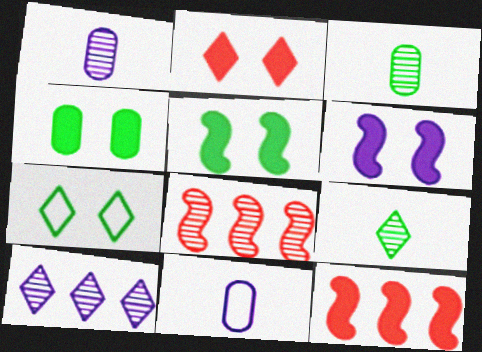[[1, 7, 12], 
[2, 4, 6], 
[6, 10, 11]]